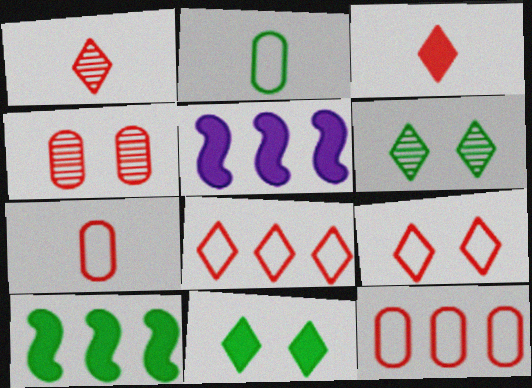[[2, 6, 10], 
[5, 6, 7]]